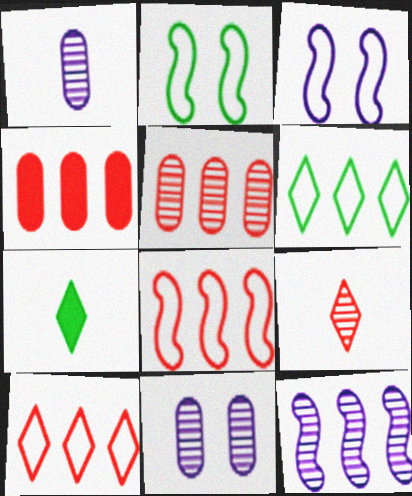[[3, 5, 7], 
[4, 6, 12], 
[7, 8, 11]]